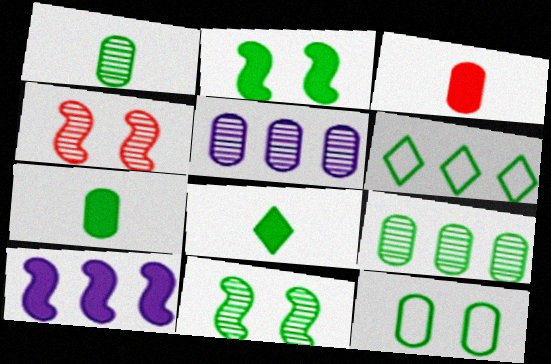[[1, 2, 6], 
[3, 5, 12], 
[6, 7, 11], 
[7, 9, 12]]